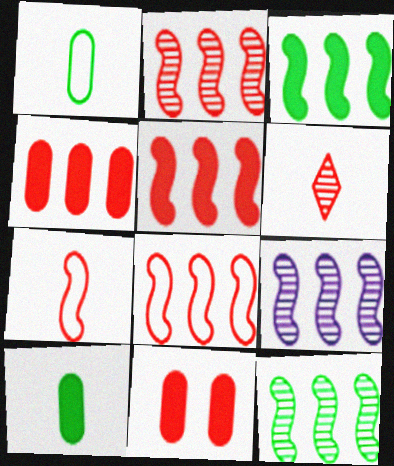[[2, 5, 8], 
[2, 9, 12], 
[3, 8, 9], 
[6, 8, 11]]